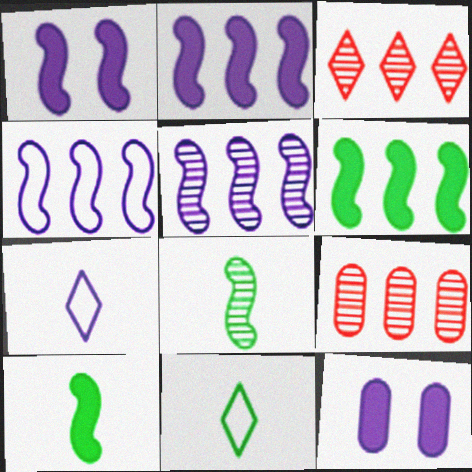[[1, 9, 11], 
[2, 4, 5], 
[5, 7, 12]]